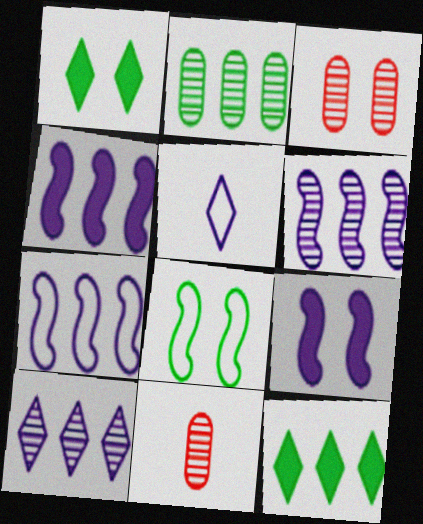[[1, 7, 11], 
[4, 6, 7]]